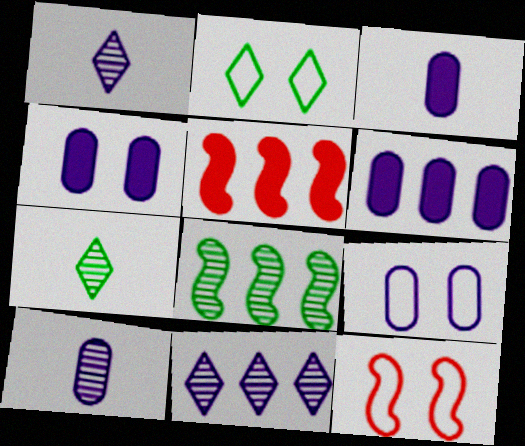[[2, 5, 10], 
[2, 9, 12], 
[3, 4, 6], 
[5, 7, 9], 
[6, 7, 12], 
[6, 9, 10]]